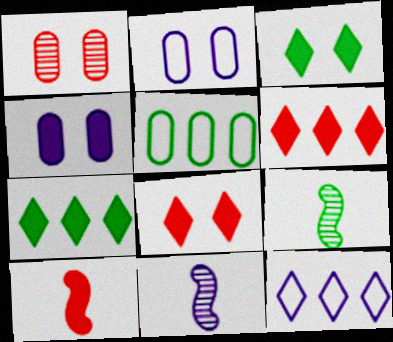[[2, 6, 9], 
[3, 5, 9], 
[4, 7, 10], 
[4, 11, 12], 
[5, 8, 11]]